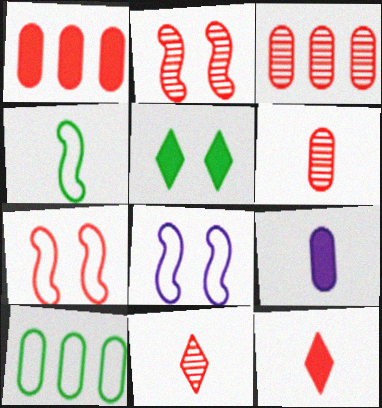[[1, 7, 11], 
[2, 3, 11], 
[3, 7, 12], 
[4, 9, 11]]